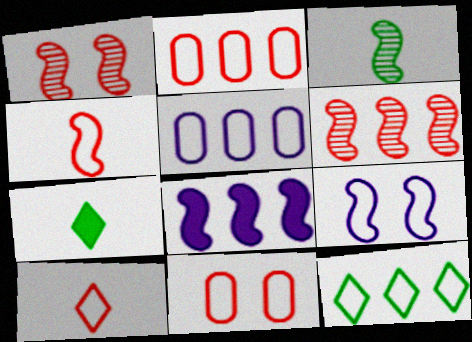[[1, 5, 7]]